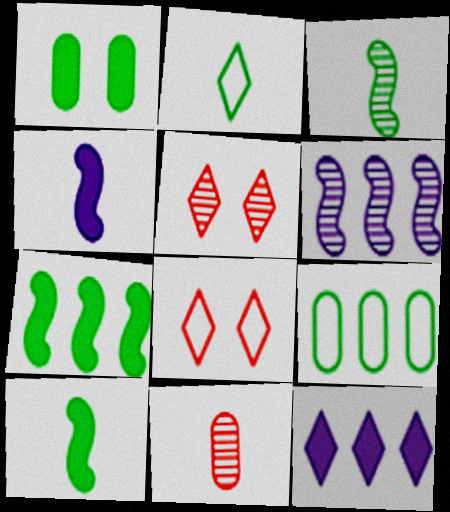[[2, 4, 11], 
[2, 5, 12], 
[4, 5, 9]]